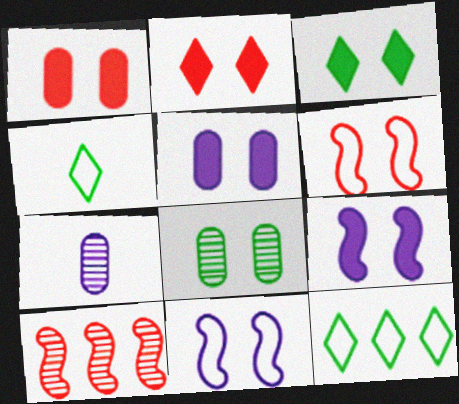[[1, 3, 9], 
[2, 8, 11], 
[4, 5, 10]]